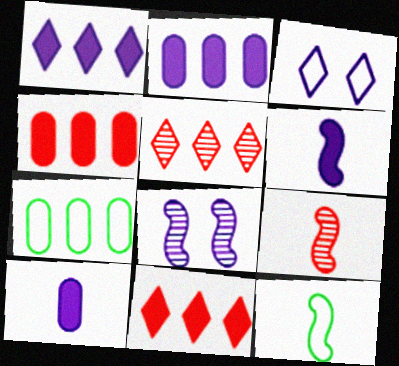[[6, 9, 12]]